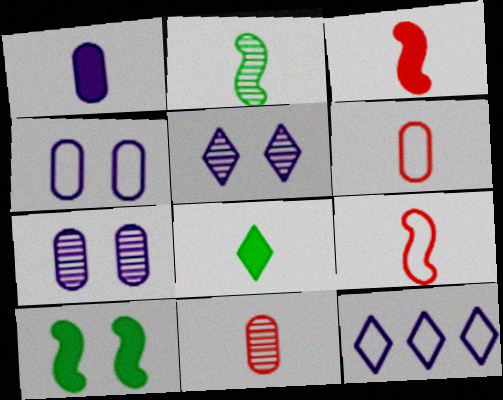[[1, 3, 8], 
[10, 11, 12]]